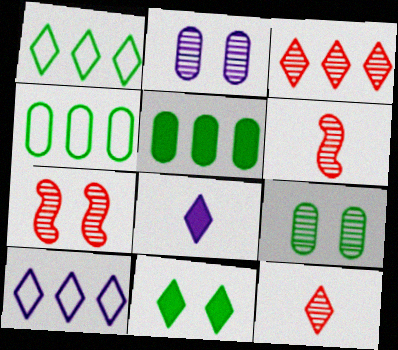[[4, 7, 8], 
[10, 11, 12]]